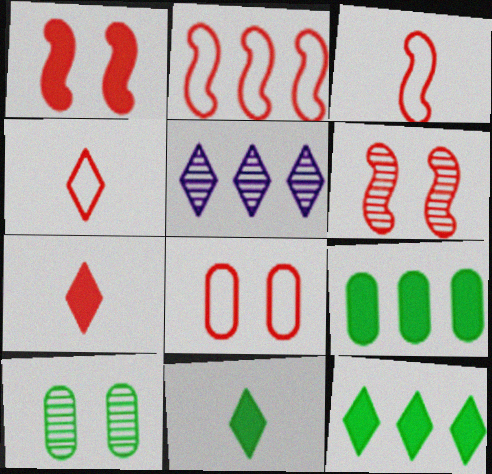[[2, 4, 8], 
[2, 5, 9]]